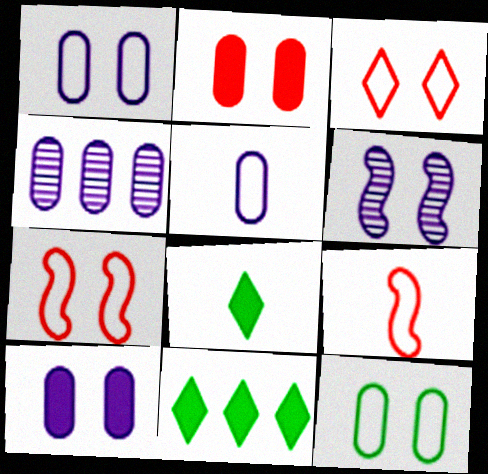[[4, 5, 10], 
[4, 7, 8]]